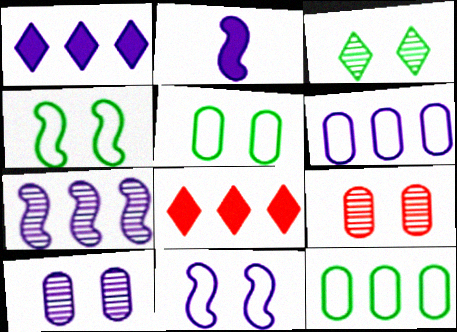[[1, 6, 7], 
[2, 7, 11], 
[7, 8, 12]]